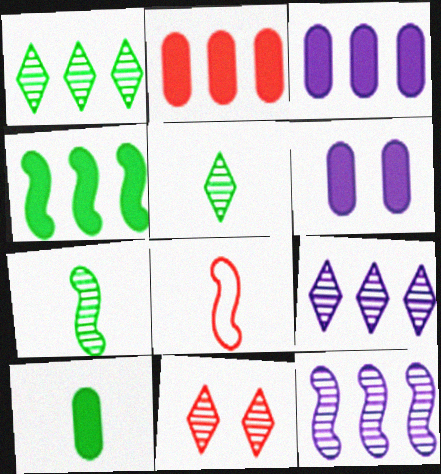[[1, 6, 8], 
[2, 6, 10], 
[2, 8, 11], 
[5, 9, 11]]